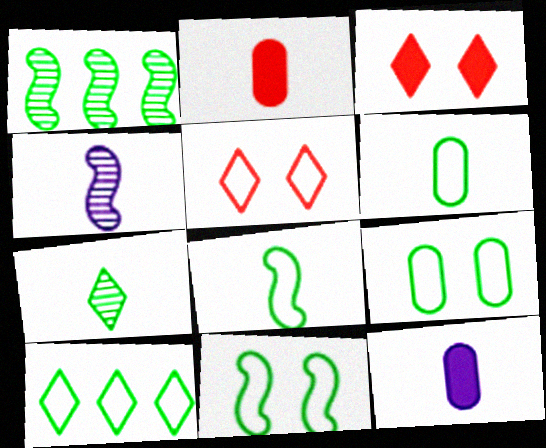[[1, 5, 12], 
[6, 10, 11], 
[8, 9, 10]]